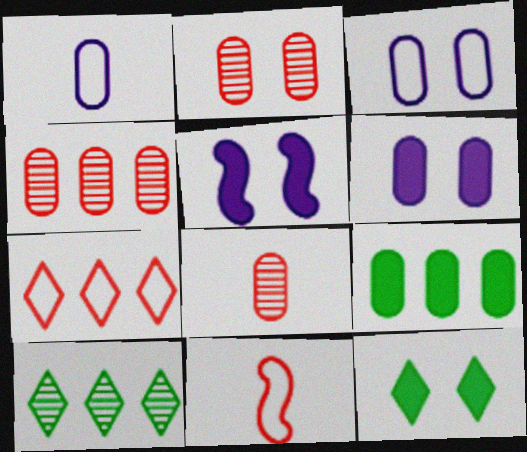[[1, 2, 9], 
[2, 4, 8], 
[3, 8, 9], 
[6, 10, 11]]